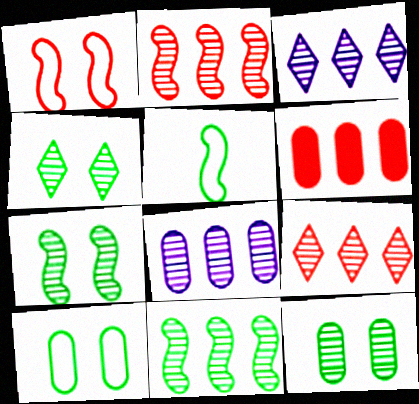[[4, 7, 12], 
[8, 9, 11]]